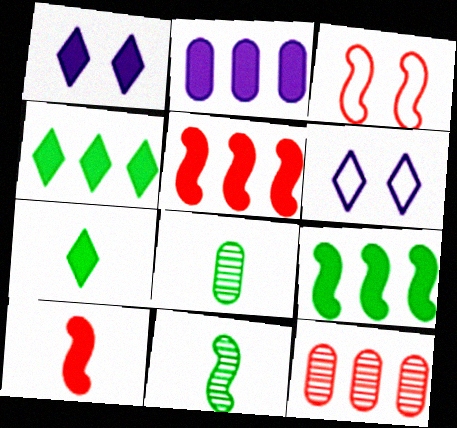[[2, 4, 5], 
[5, 6, 8]]